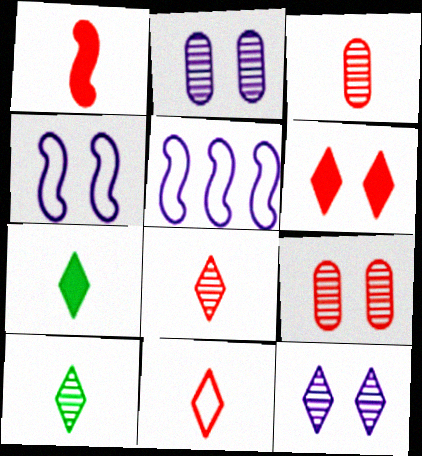[[1, 3, 11], 
[5, 7, 9]]